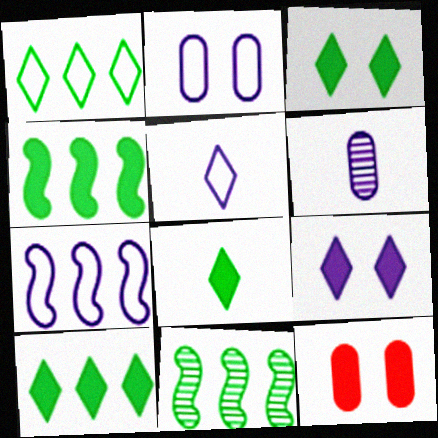[[2, 5, 7], 
[3, 8, 10], 
[5, 11, 12], 
[6, 7, 9]]